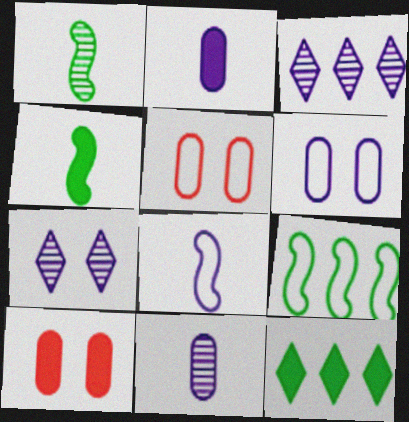[[3, 4, 5]]